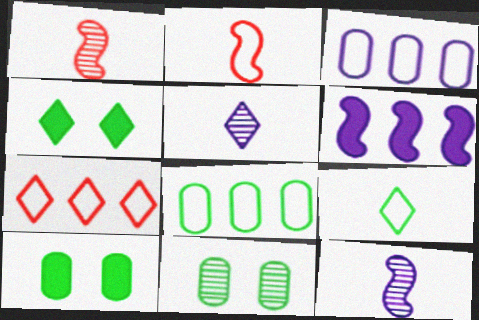[[1, 3, 4], 
[4, 5, 7], 
[7, 10, 12]]